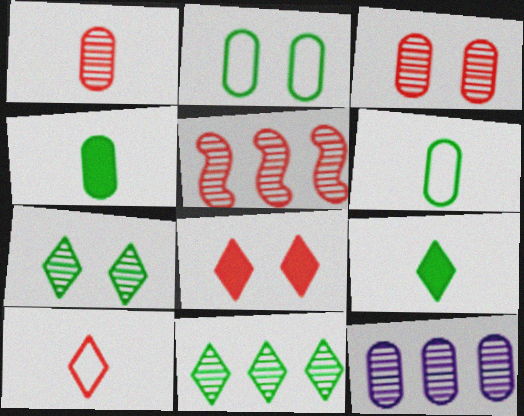[[5, 11, 12]]